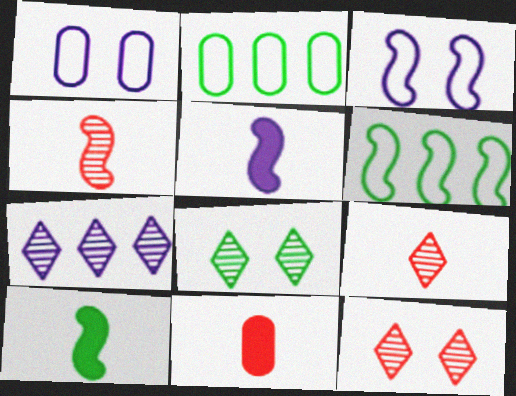[[1, 5, 7], 
[2, 5, 12], 
[2, 8, 10], 
[7, 8, 9]]